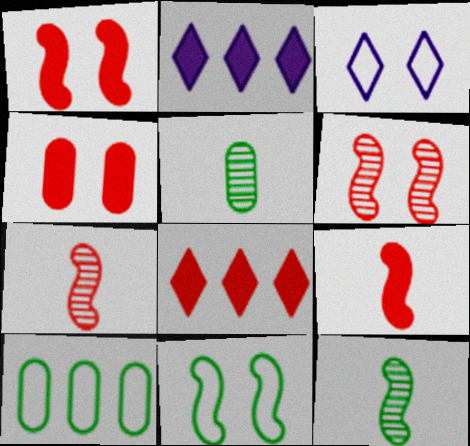[[4, 8, 9]]